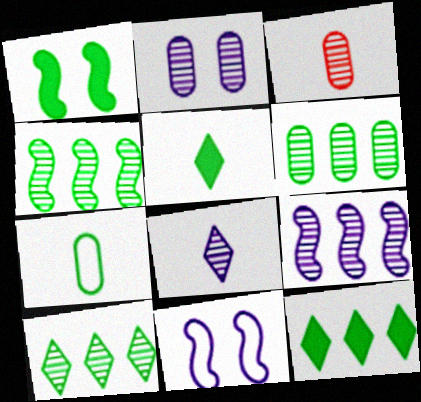[[1, 7, 10], 
[2, 3, 6], 
[2, 8, 9], 
[3, 11, 12], 
[4, 6, 10]]